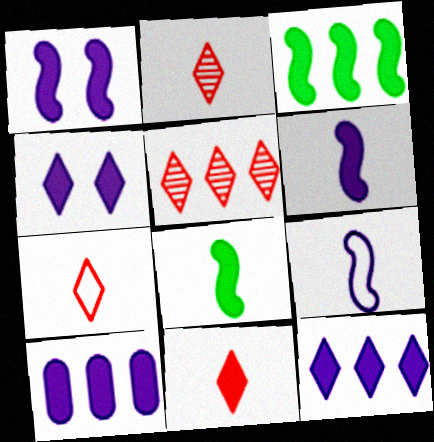[[2, 7, 11], 
[4, 6, 10]]